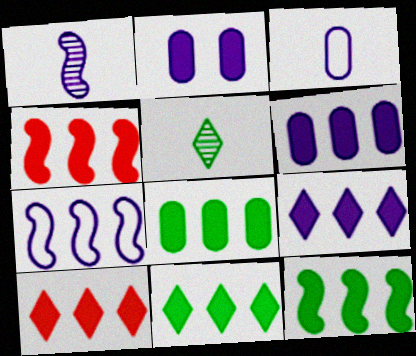[[4, 6, 11], 
[4, 8, 9], 
[6, 10, 12], 
[8, 11, 12], 
[9, 10, 11]]